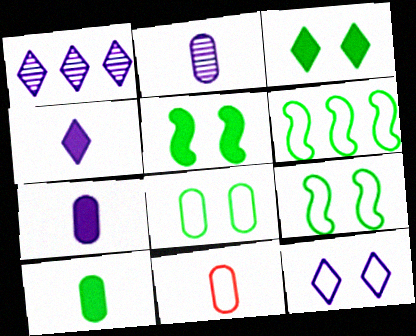[[1, 4, 12], 
[1, 5, 11], 
[2, 10, 11], 
[6, 11, 12]]